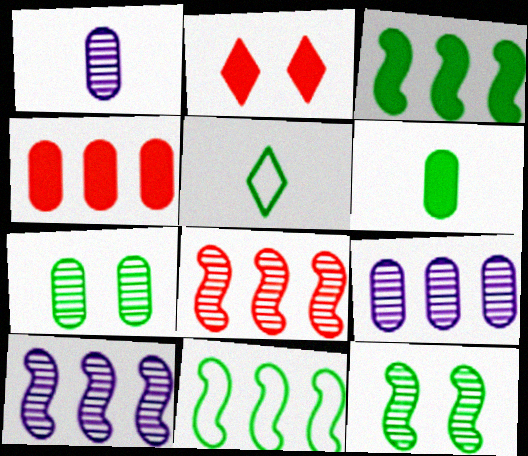[[1, 2, 11], 
[3, 5, 7]]